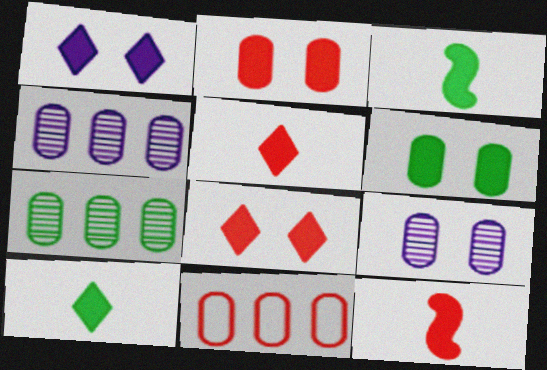[]